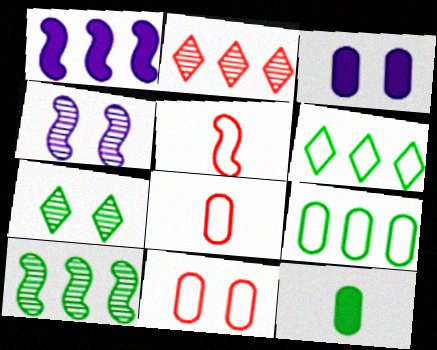[[1, 2, 9], 
[1, 7, 8]]